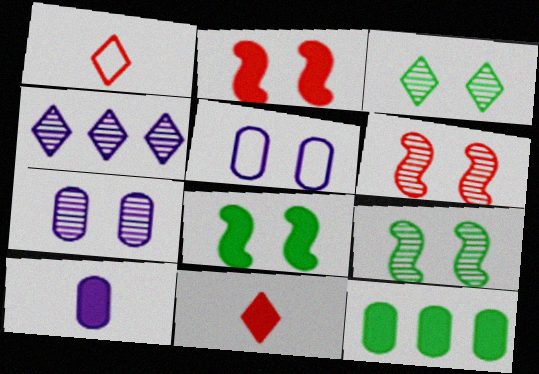[[2, 3, 5], 
[3, 6, 7]]